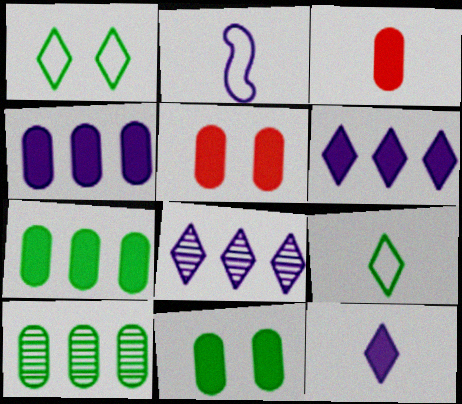[[3, 4, 11]]